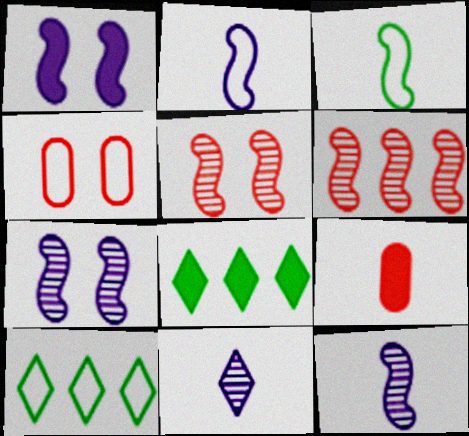[[1, 3, 6], 
[1, 8, 9], 
[2, 4, 10], 
[3, 9, 11], 
[4, 8, 12], 
[7, 9, 10]]